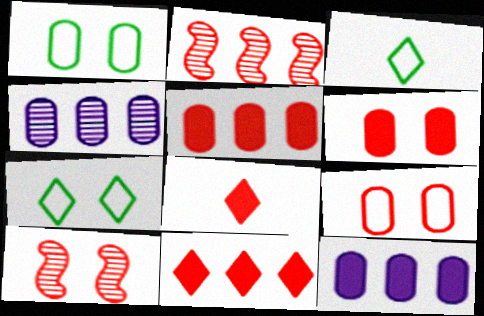[[2, 8, 9], 
[3, 10, 12]]